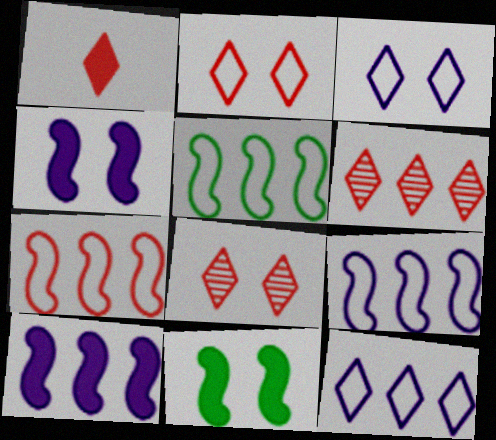[[1, 2, 6], 
[5, 7, 9]]